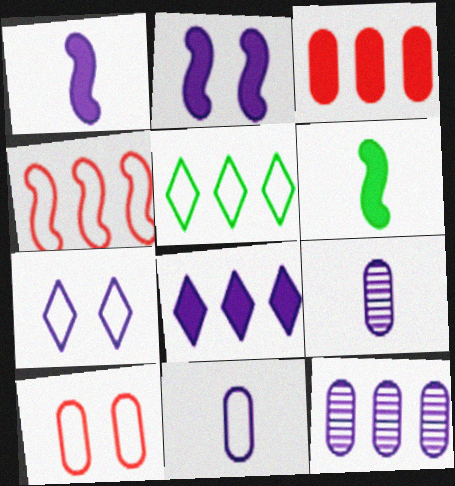[[1, 7, 12]]